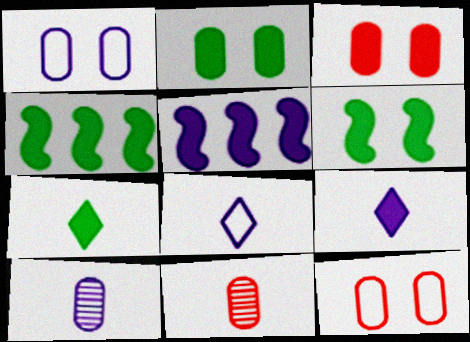[[2, 4, 7], 
[3, 4, 9], 
[3, 5, 7]]